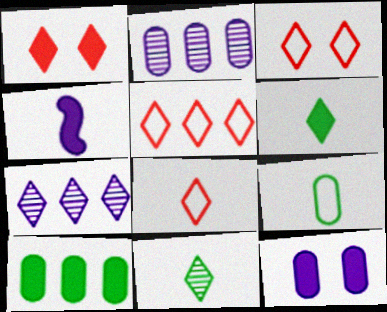[[1, 4, 10], 
[3, 5, 8], 
[3, 6, 7]]